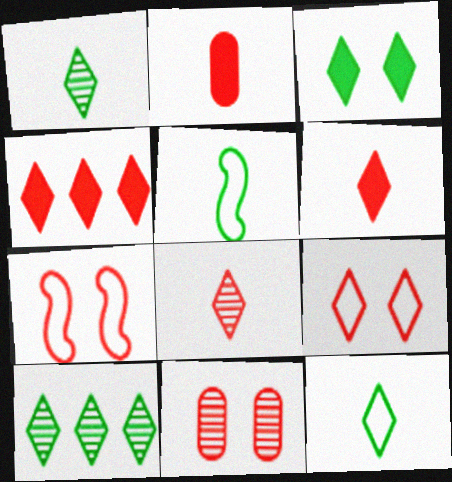[[3, 10, 12], 
[4, 8, 9]]